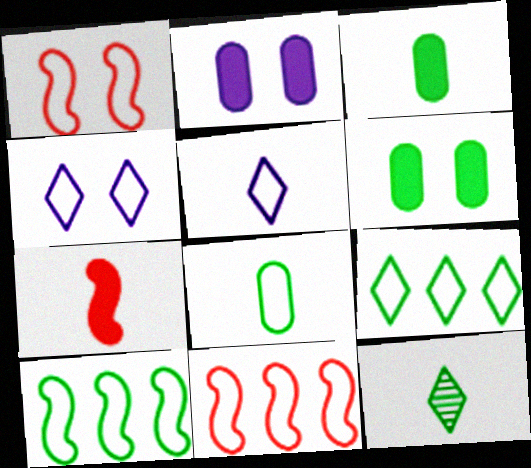[[2, 11, 12], 
[4, 8, 11], 
[6, 10, 12]]